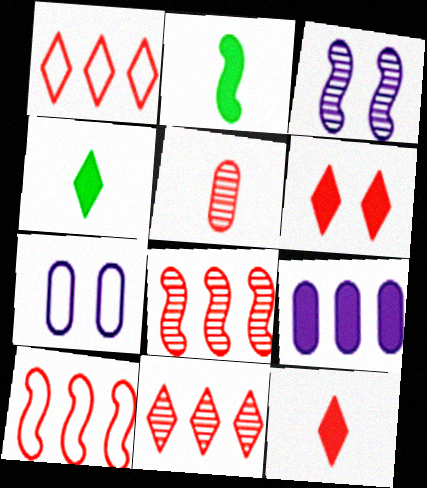[[2, 3, 10], 
[2, 6, 9], 
[2, 7, 11], 
[4, 7, 8], 
[5, 6, 10]]